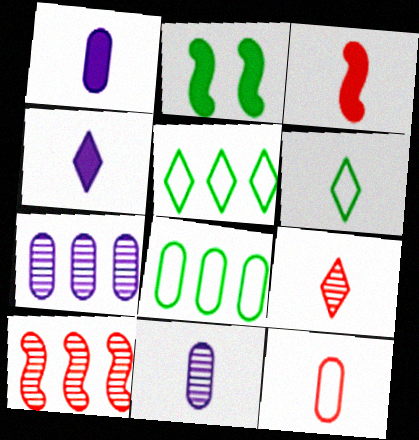[[3, 6, 11], 
[3, 9, 12], 
[4, 6, 9]]